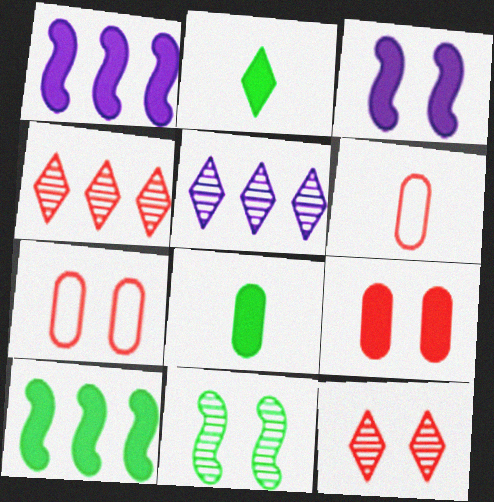[[1, 2, 9]]